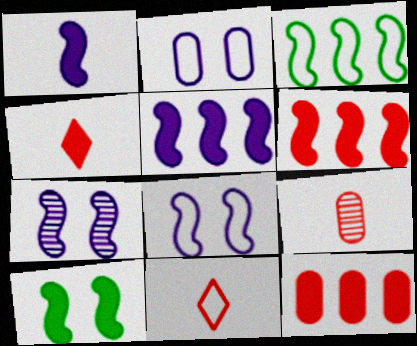[[1, 6, 10], 
[2, 3, 11]]